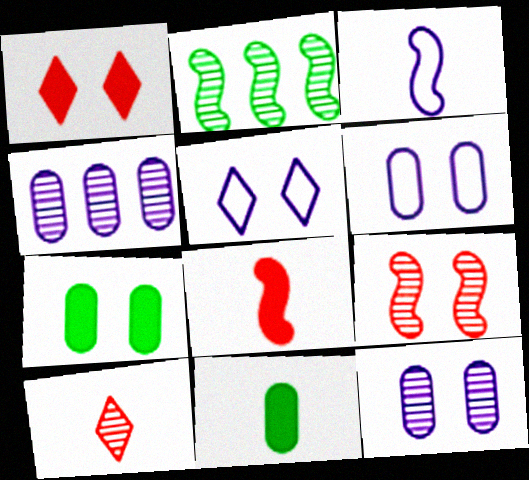[[2, 10, 12], 
[3, 10, 11], 
[5, 7, 9]]